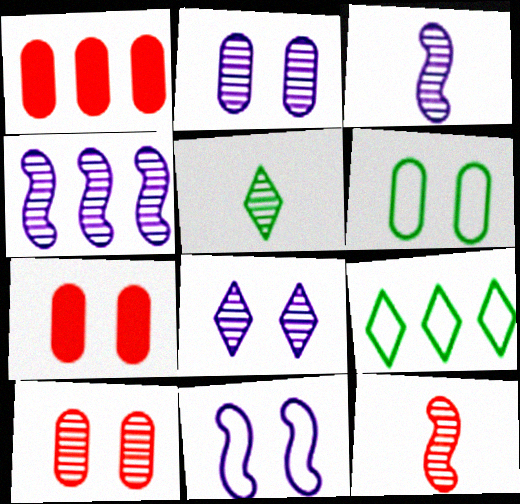[[1, 4, 9], 
[1, 5, 11], 
[2, 6, 7], 
[3, 7, 9], 
[4, 5, 10]]